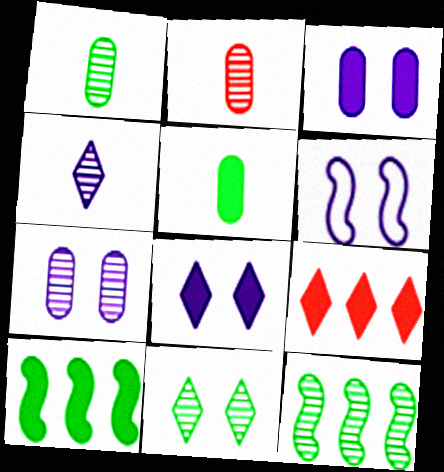[[1, 6, 9], 
[1, 11, 12], 
[6, 7, 8]]